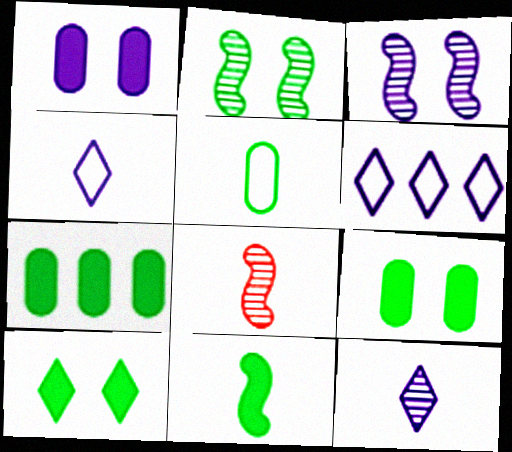[[6, 8, 9], 
[7, 10, 11]]